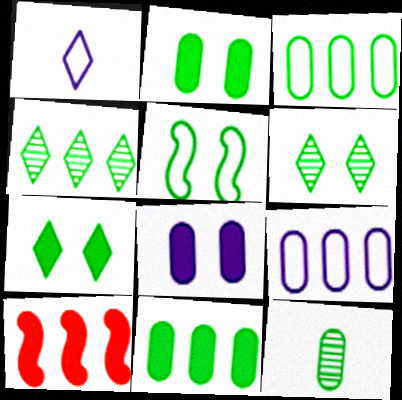[[2, 3, 12], 
[2, 5, 6], 
[4, 9, 10]]